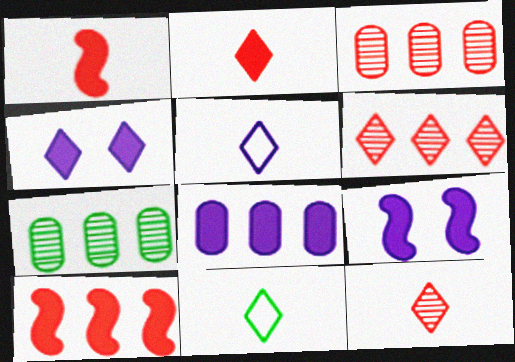[[3, 9, 11], 
[4, 6, 11]]